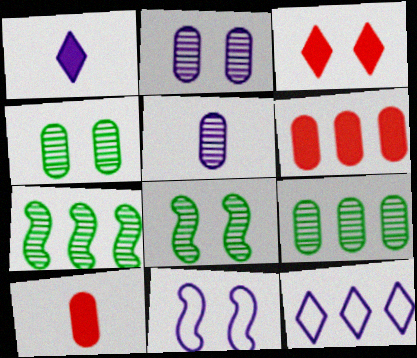[[3, 4, 11], 
[6, 7, 12], 
[8, 10, 12]]